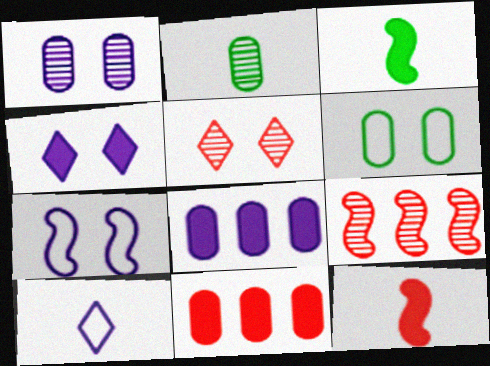[[1, 4, 7], 
[2, 10, 12], 
[3, 4, 11], 
[3, 7, 9]]